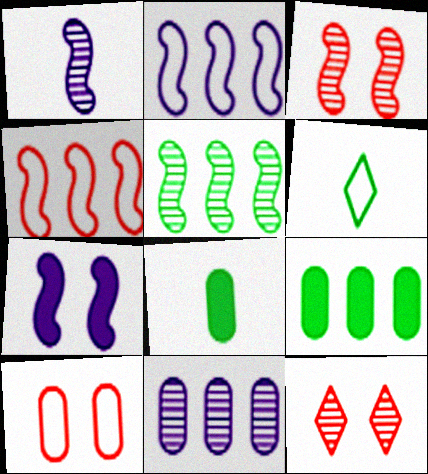[[1, 2, 7], 
[1, 3, 5], 
[2, 6, 10], 
[2, 8, 12], 
[8, 10, 11]]